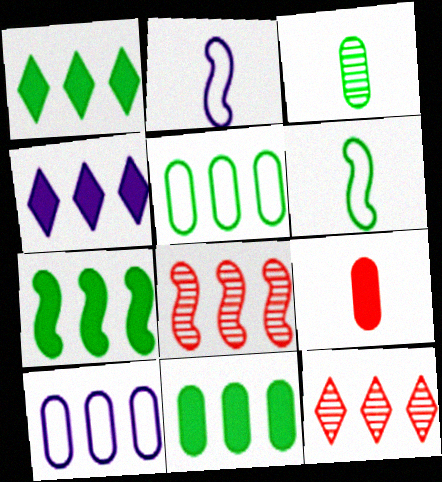[[1, 7, 11], 
[1, 8, 10], 
[4, 5, 8], 
[7, 10, 12]]